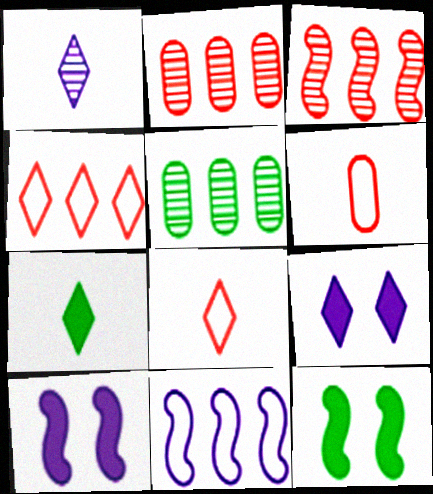[[1, 7, 8], 
[5, 8, 10]]